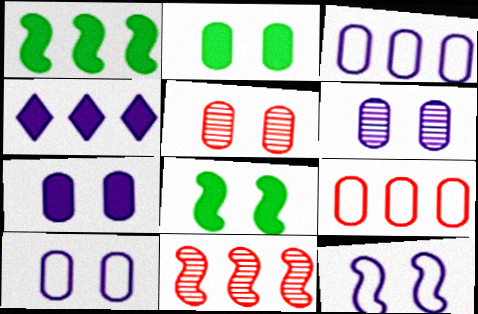[[2, 5, 10], 
[6, 7, 10]]